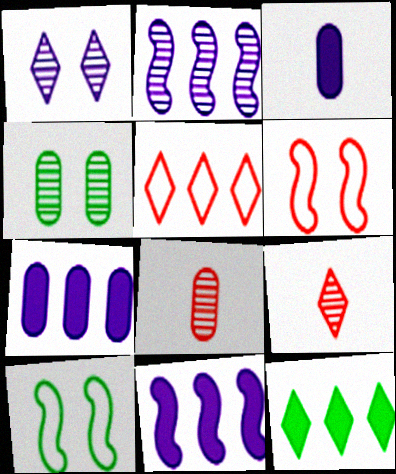[[2, 4, 9], 
[7, 9, 10]]